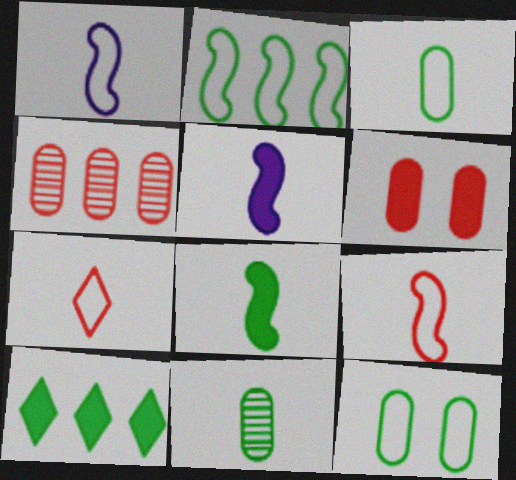[[1, 3, 7], 
[5, 6, 10], 
[5, 7, 11]]